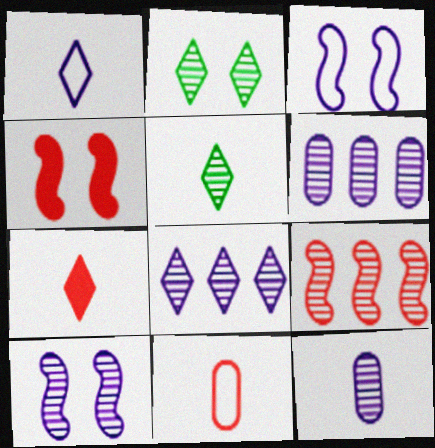[[1, 5, 7], 
[2, 9, 12], 
[8, 10, 12]]